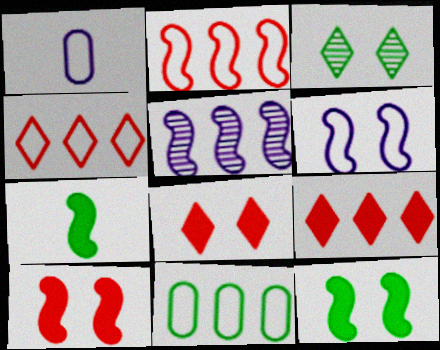[[3, 7, 11], 
[5, 9, 11]]